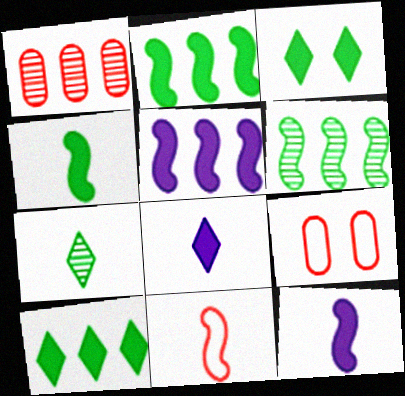[[5, 7, 9], 
[6, 8, 9]]